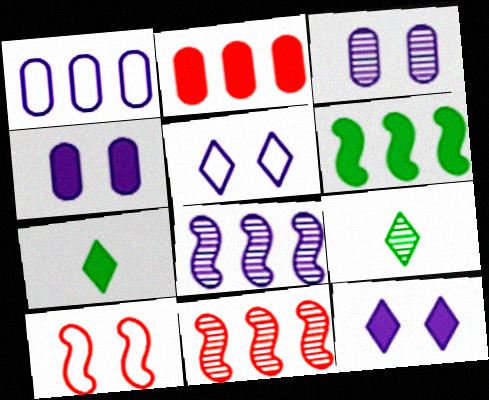[[3, 9, 11]]